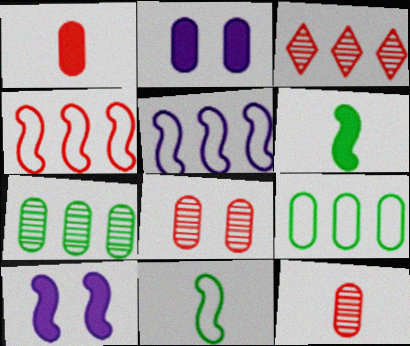[[2, 3, 11], 
[2, 9, 12]]